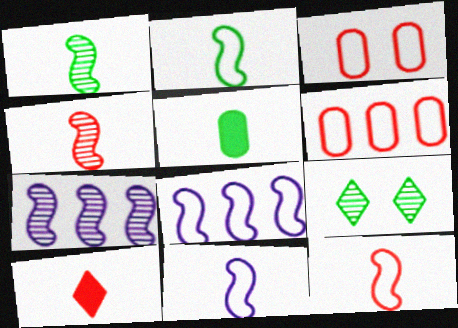[[2, 11, 12]]